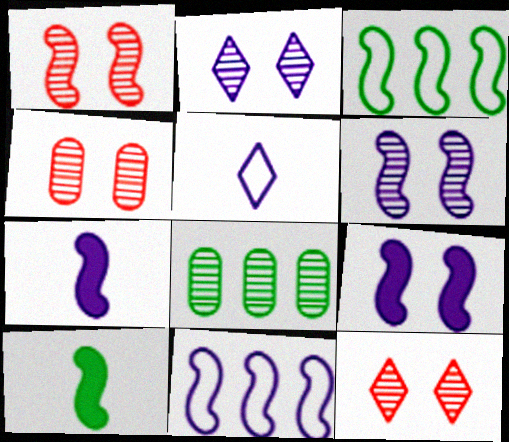[[1, 3, 7], 
[1, 4, 12], 
[1, 10, 11], 
[6, 7, 11]]